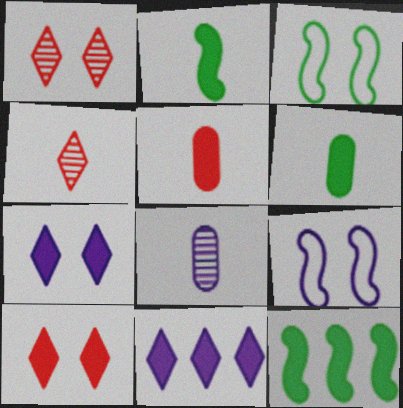[[5, 7, 12], 
[8, 9, 11]]